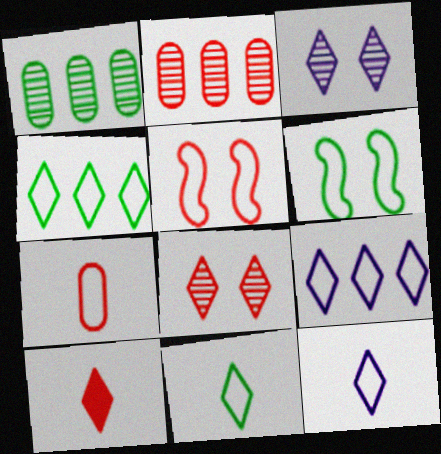[[2, 5, 10], 
[3, 4, 10], 
[6, 7, 9]]